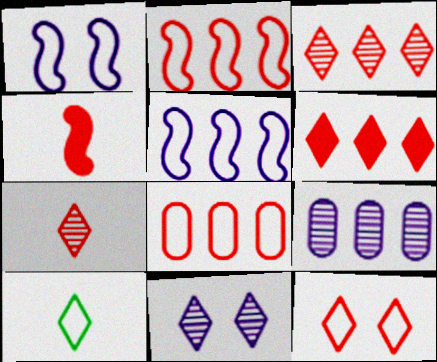[[1, 8, 10], 
[6, 7, 12], 
[6, 10, 11]]